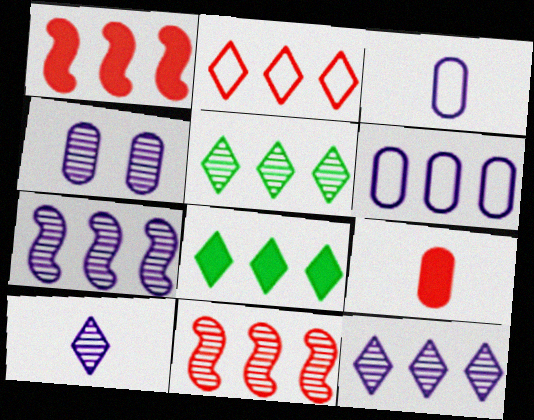[[1, 5, 6], 
[2, 8, 12], 
[4, 7, 10], 
[6, 8, 11]]